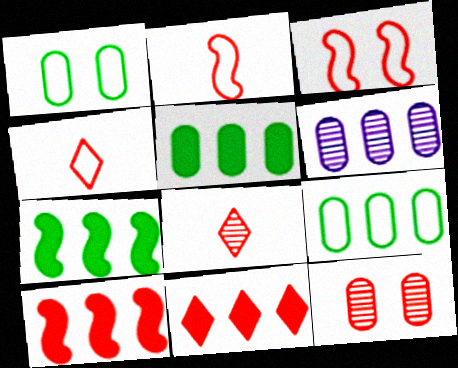[[2, 11, 12], 
[4, 10, 12]]